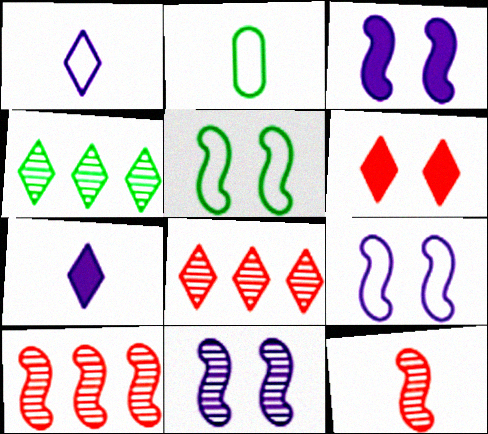[[1, 4, 6], 
[2, 3, 8], 
[2, 7, 12], 
[3, 9, 11]]